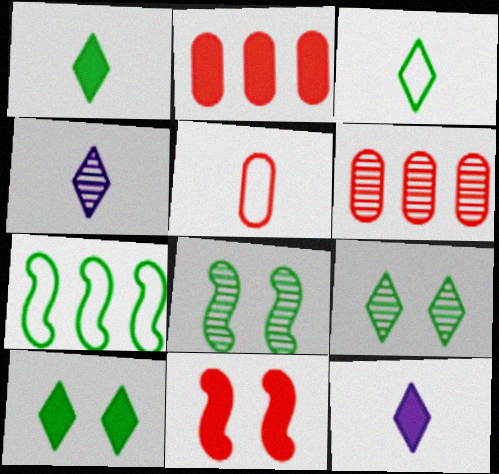[[4, 6, 8]]